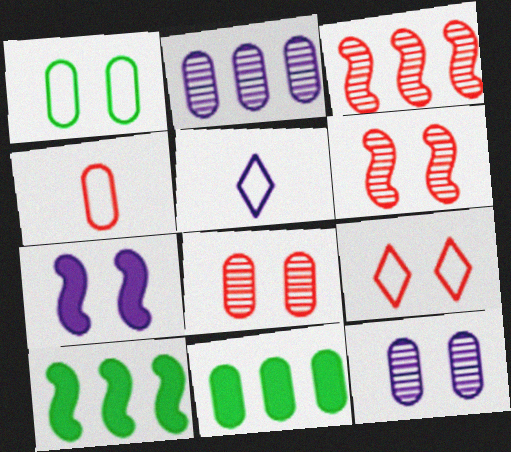[[2, 5, 7], 
[4, 11, 12], 
[5, 6, 11], 
[5, 8, 10]]